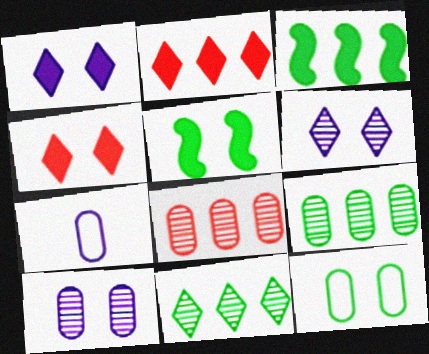[]